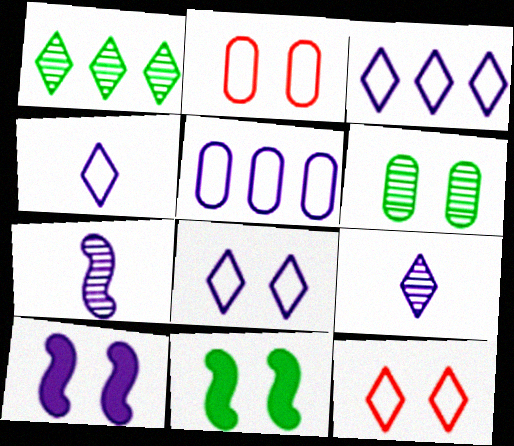[[3, 4, 8], 
[5, 9, 10], 
[6, 10, 12]]